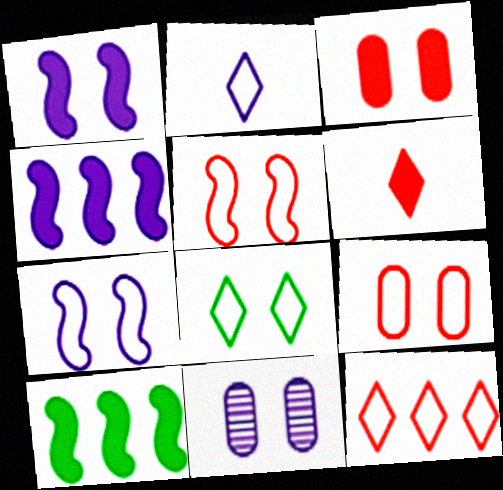[[2, 4, 11], 
[2, 8, 12], 
[7, 8, 9]]